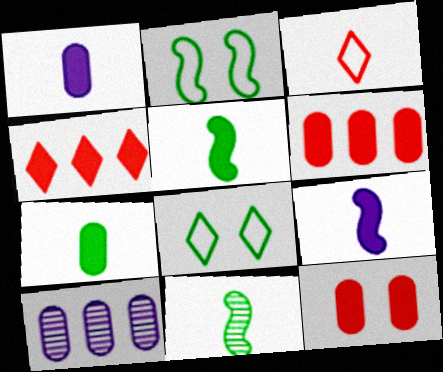[[1, 3, 11]]